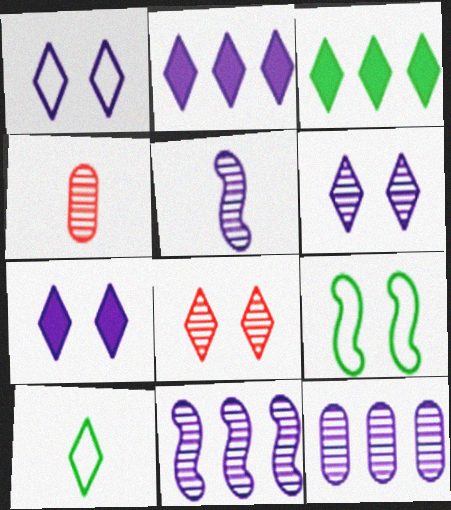[[1, 6, 7], 
[2, 4, 9], 
[2, 8, 10], 
[5, 6, 12]]